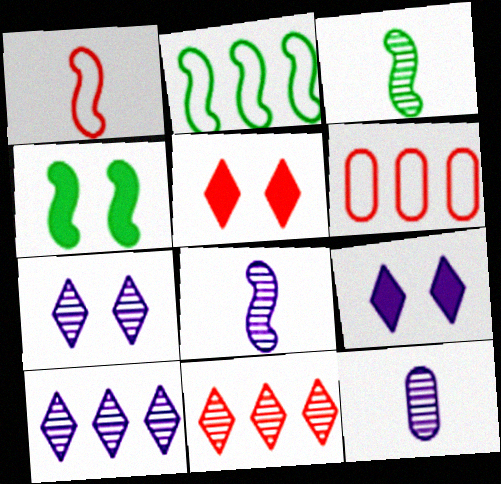[[2, 3, 4], 
[2, 5, 12], 
[3, 6, 9]]